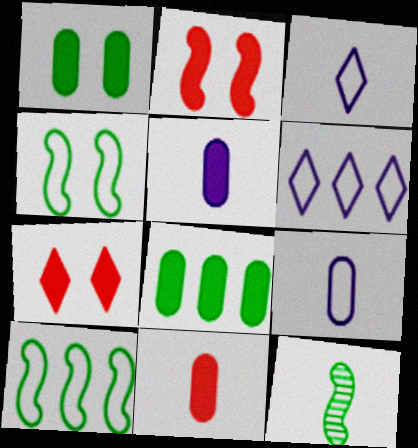[[3, 11, 12]]